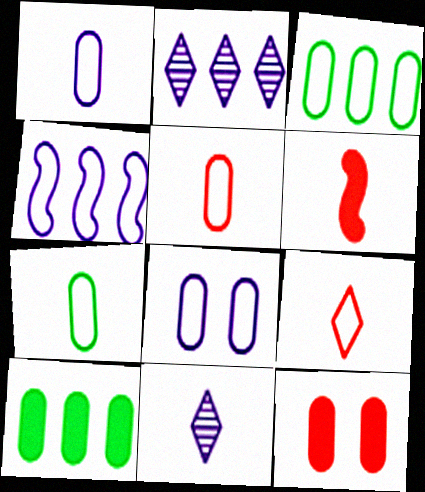[[1, 5, 7], 
[3, 5, 8], 
[6, 7, 11]]